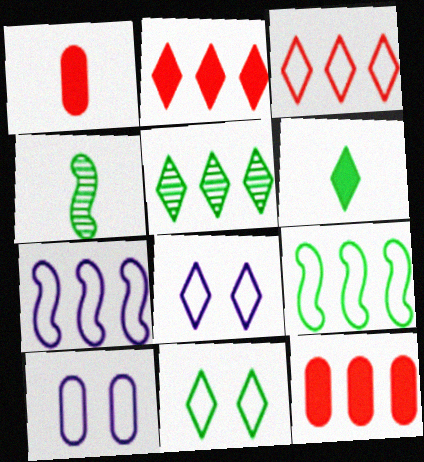[[2, 4, 10], 
[4, 8, 12], 
[5, 6, 11], 
[5, 7, 12]]